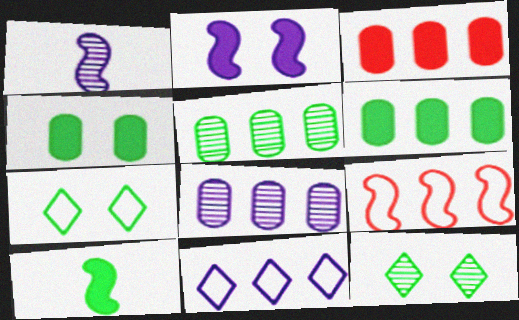[[1, 3, 7], 
[5, 7, 10]]